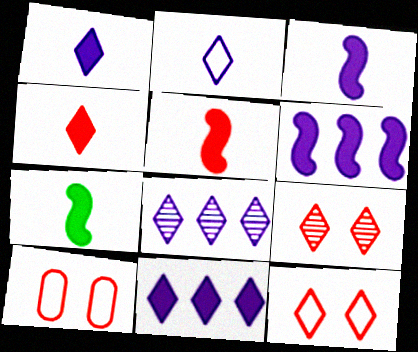[[3, 5, 7], 
[7, 8, 10]]